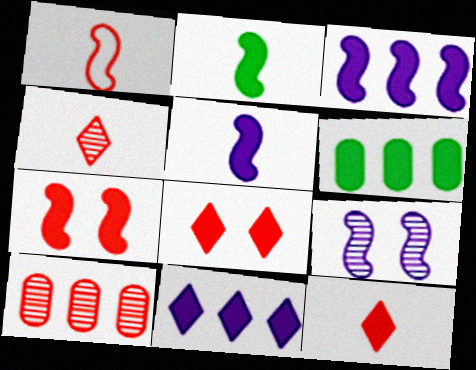[[1, 8, 10], 
[2, 3, 7], 
[5, 6, 8]]